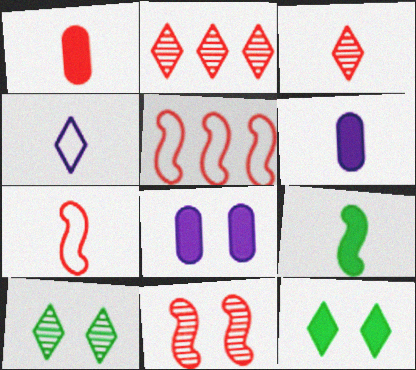[[1, 3, 7], 
[2, 4, 12], 
[5, 6, 10]]